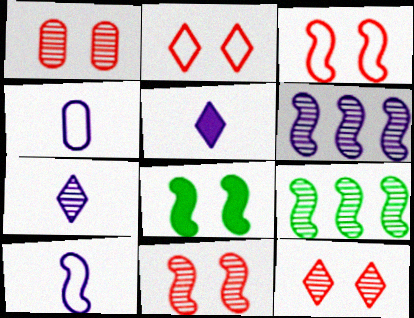[[1, 7, 9], 
[1, 11, 12]]